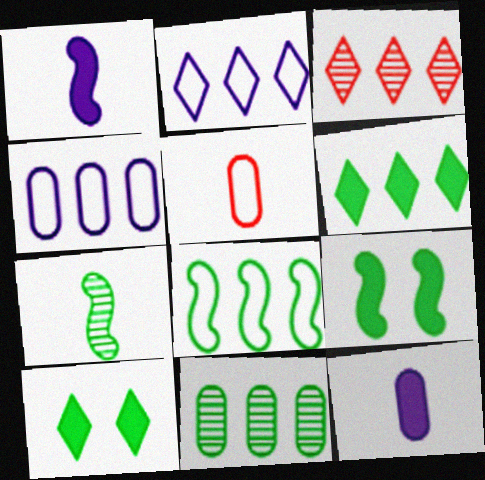[[2, 3, 6], 
[6, 8, 11], 
[7, 8, 9]]